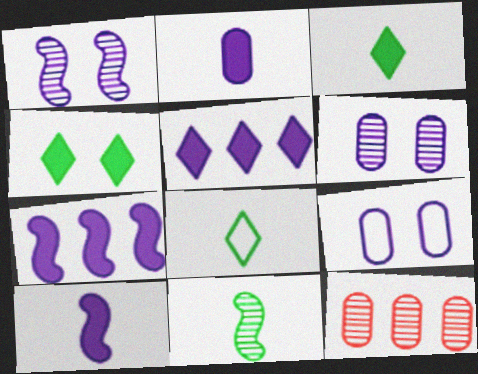[]